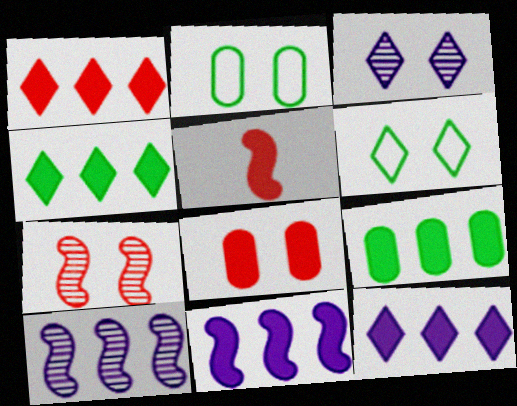[[1, 4, 12], 
[1, 5, 8], 
[1, 9, 11]]